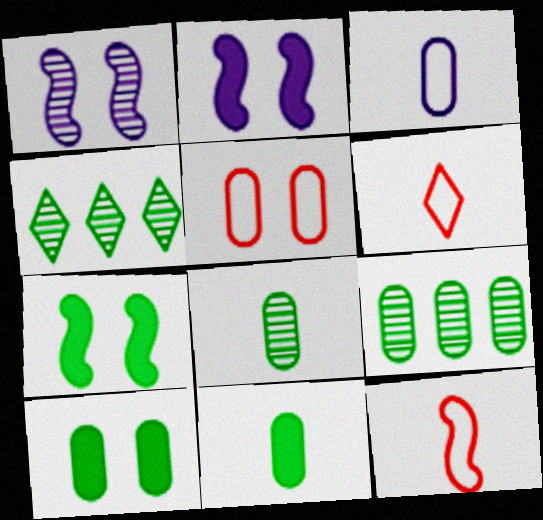[[2, 6, 9]]